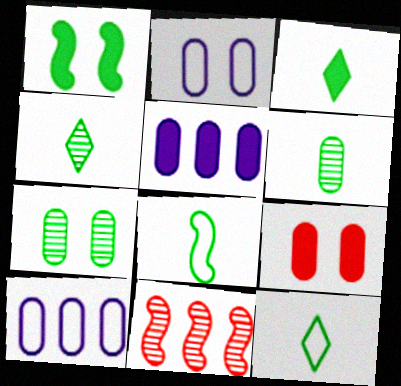[[2, 3, 11], 
[2, 7, 9], 
[3, 4, 12], 
[3, 6, 8], 
[6, 9, 10]]